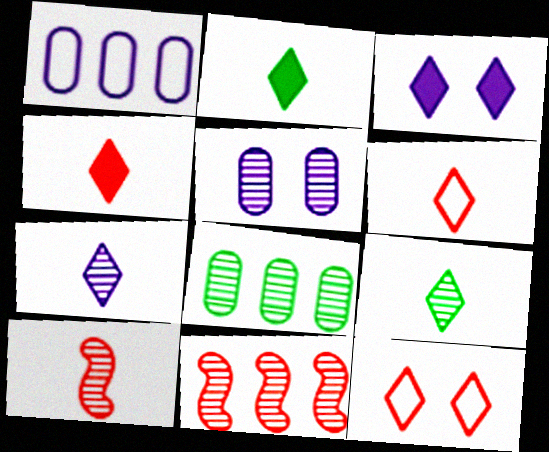[[2, 6, 7], 
[5, 9, 11]]